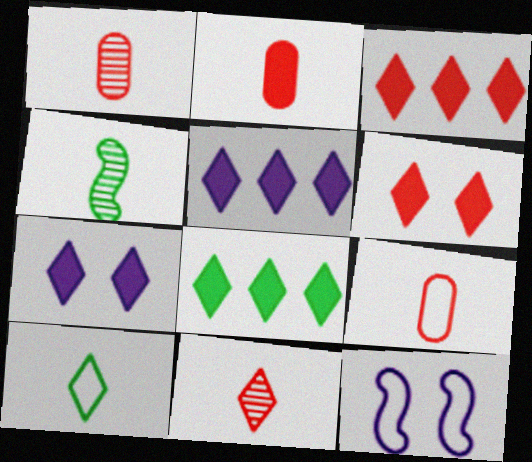[[1, 2, 9], 
[1, 8, 12], 
[3, 5, 8]]